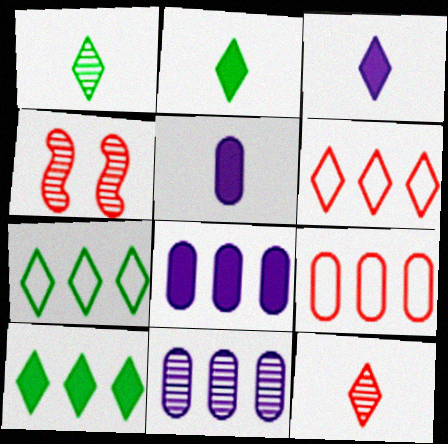[[1, 4, 11], 
[4, 5, 7]]